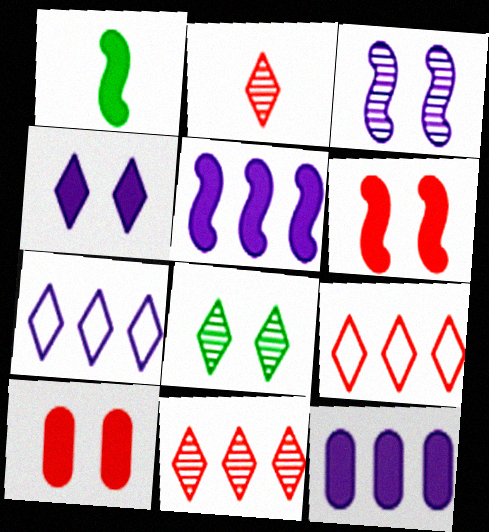[[1, 5, 6]]